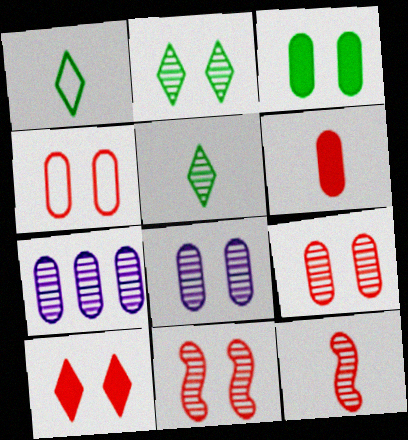[[2, 7, 12], 
[2, 8, 11], 
[3, 4, 8], 
[4, 10, 11], 
[5, 7, 11]]